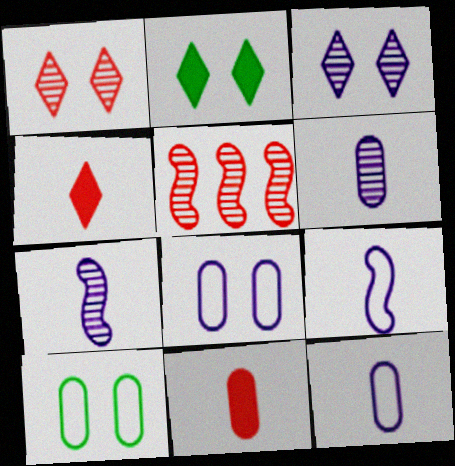[[2, 5, 12]]